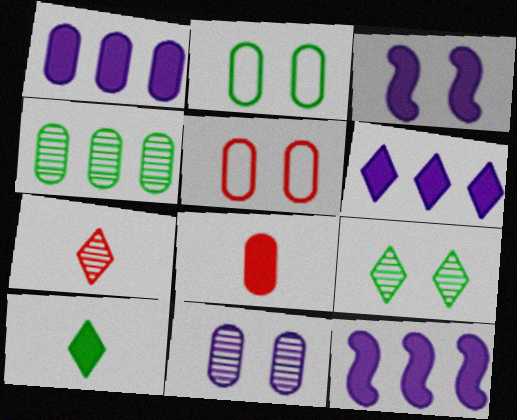[[1, 6, 12], 
[2, 7, 12], 
[3, 5, 9]]